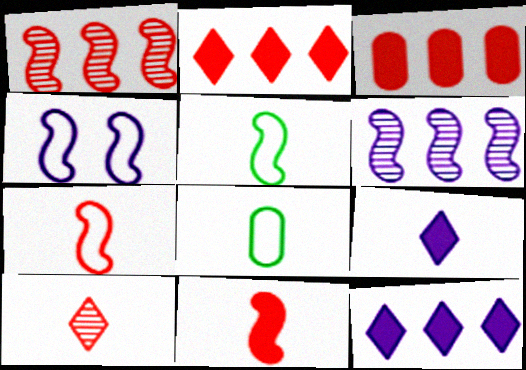[]